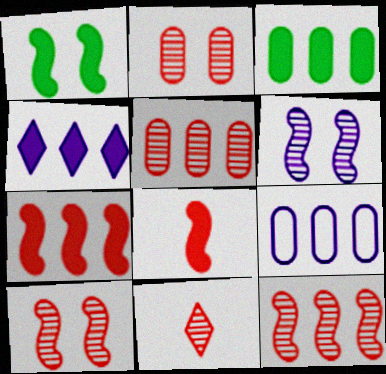[[1, 9, 11], 
[2, 11, 12], 
[3, 4, 7], 
[3, 5, 9], 
[5, 10, 11]]